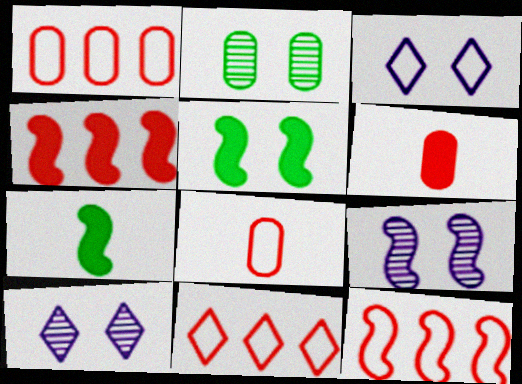[[1, 7, 10], 
[1, 11, 12], 
[7, 9, 12]]